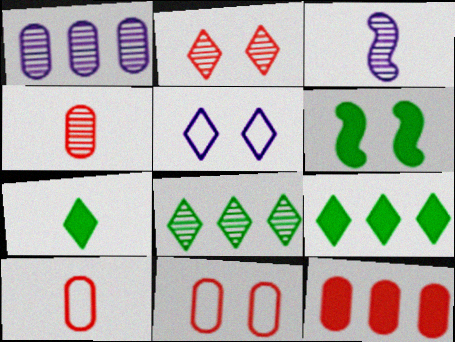[[3, 7, 10], 
[3, 9, 11], 
[4, 11, 12]]